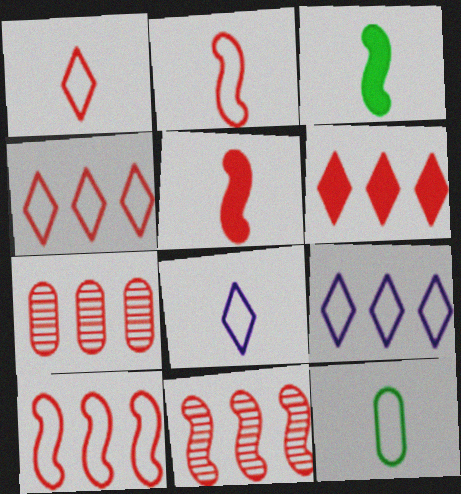[[2, 8, 12], 
[6, 7, 10]]